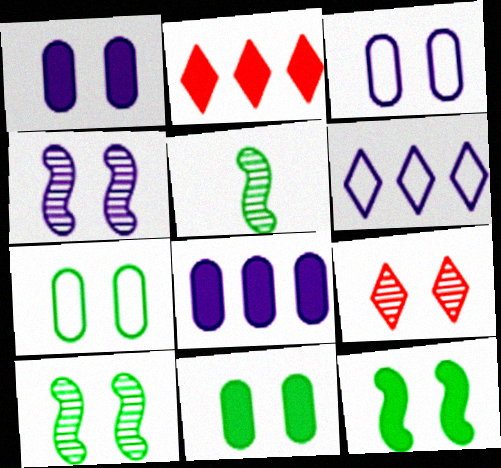[[2, 3, 5], 
[3, 9, 12]]